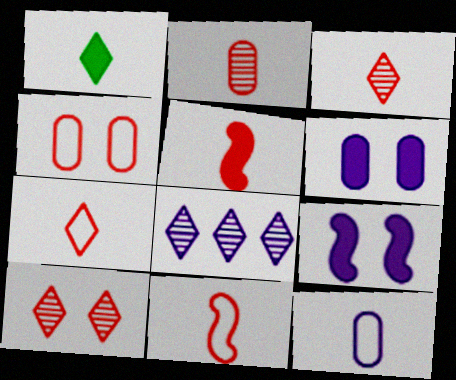[[2, 5, 7], 
[8, 9, 12]]